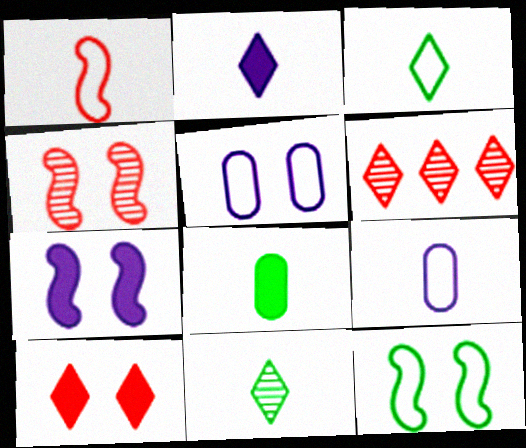[[1, 3, 9], 
[4, 7, 12]]